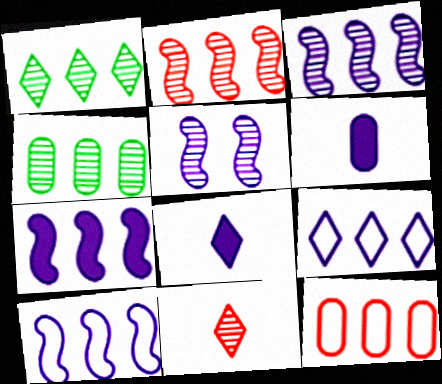[[1, 7, 12], 
[3, 7, 10], 
[4, 5, 11], 
[5, 6, 9]]